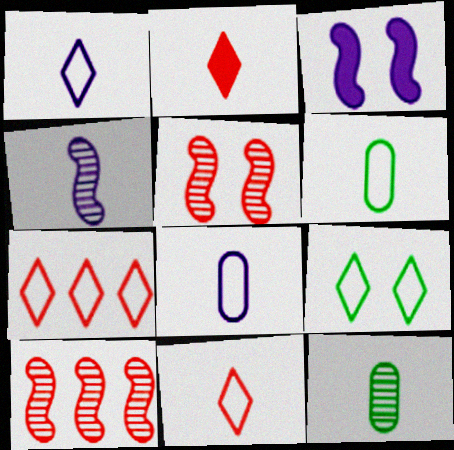[[1, 7, 9], 
[2, 4, 6], 
[3, 7, 12]]